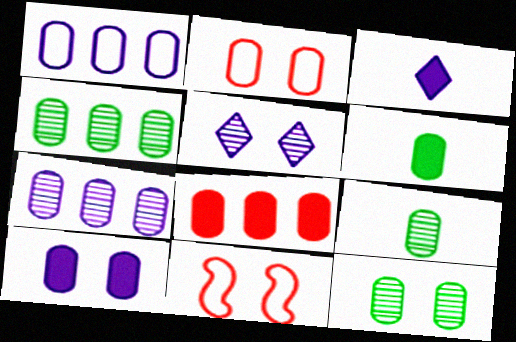[[1, 4, 8], 
[2, 6, 7], 
[2, 10, 12], 
[3, 4, 11], 
[4, 9, 12], 
[6, 8, 10]]